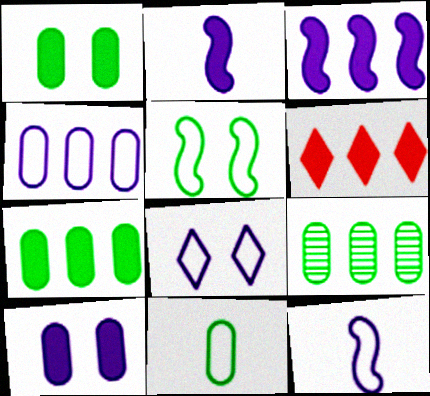[[1, 2, 6], 
[1, 9, 11], 
[3, 6, 7], 
[4, 8, 12]]